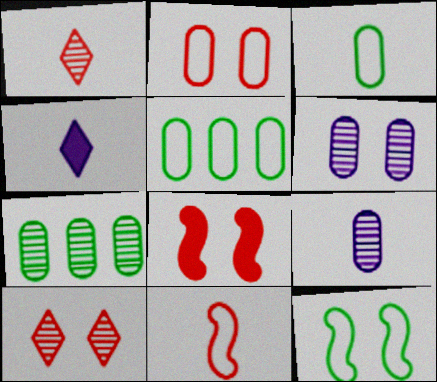[[2, 8, 10]]